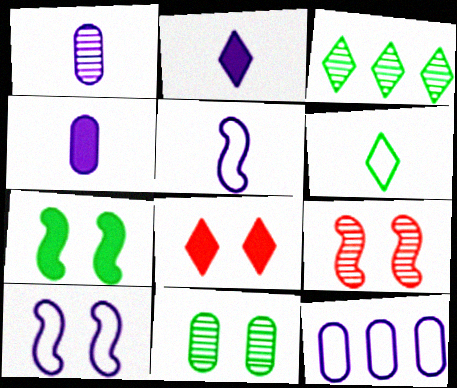[[1, 2, 5], 
[1, 3, 9], 
[7, 9, 10], 
[8, 10, 11]]